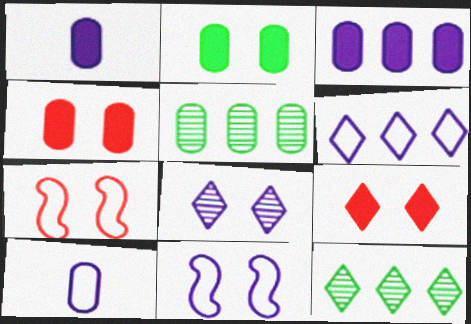[[1, 7, 12], 
[2, 7, 8], 
[4, 5, 10], 
[6, 10, 11]]